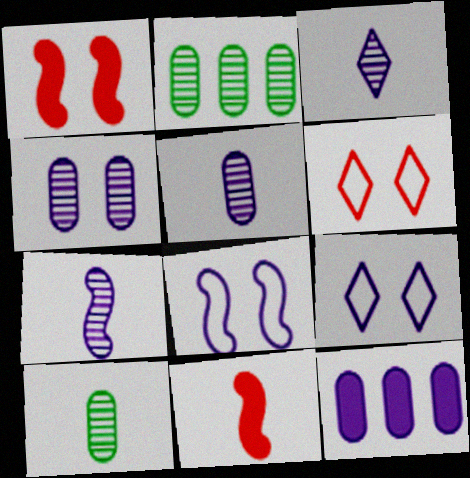[[2, 9, 11], 
[3, 5, 7], 
[3, 8, 12], 
[7, 9, 12]]